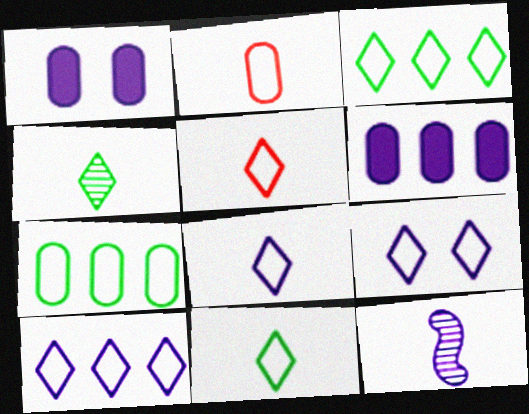[[1, 10, 12], 
[3, 5, 9], 
[5, 8, 11], 
[6, 9, 12], 
[8, 9, 10]]